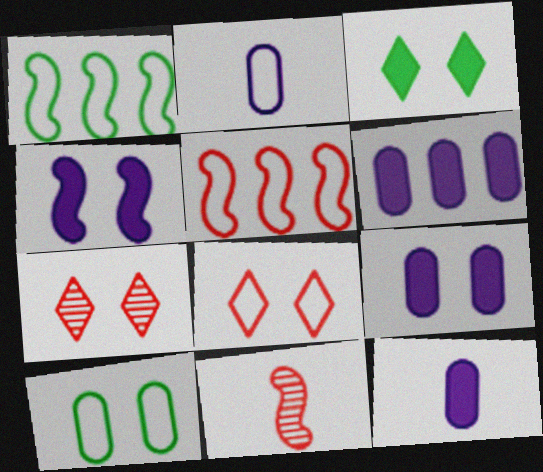[[1, 2, 8], 
[1, 4, 11], 
[1, 7, 12], 
[4, 7, 10], 
[6, 9, 12]]